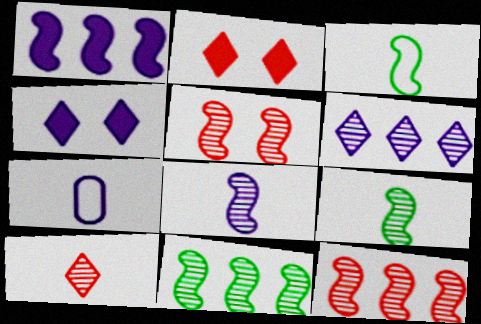[[1, 3, 5], 
[2, 7, 11], 
[5, 8, 11]]